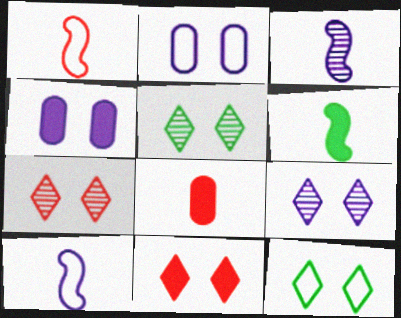[[1, 3, 6], 
[5, 7, 9], 
[9, 11, 12]]